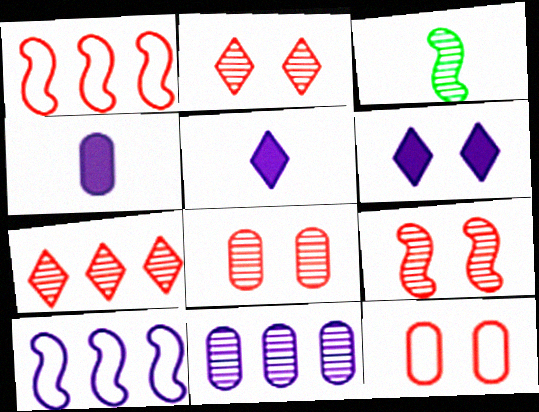[[2, 3, 11], 
[2, 8, 9]]